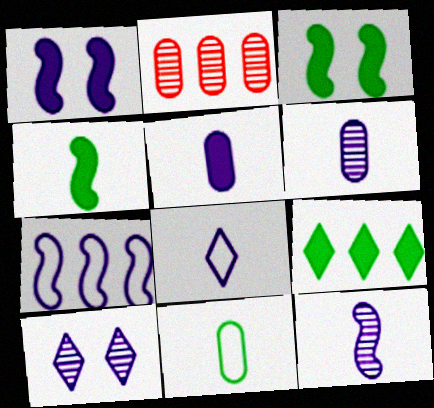[[1, 7, 12], 
[2, 3, 8], 
[2, 7, 9], 
[5, 7, 10], 
[5, 8, 12]]